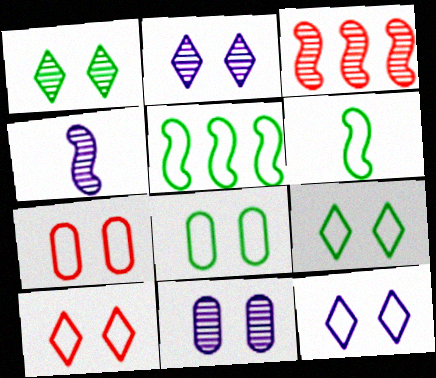[[9, 10, 12]]